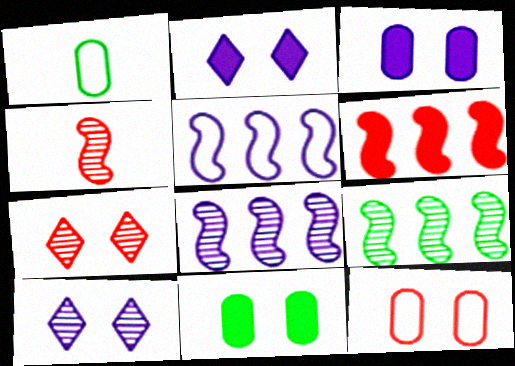[[1, 6, 10], 
[5, 6, 9]]